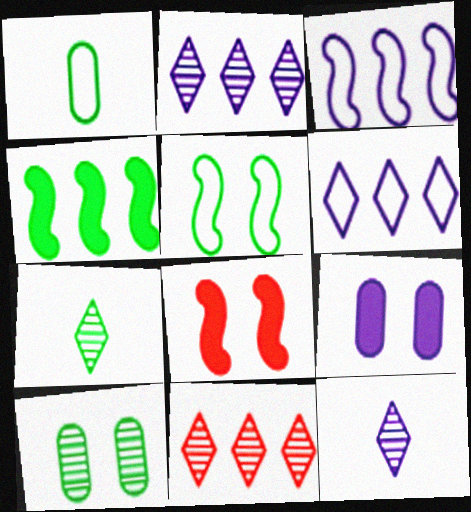[[1, 2, 8], 
[3, 9, 12]]